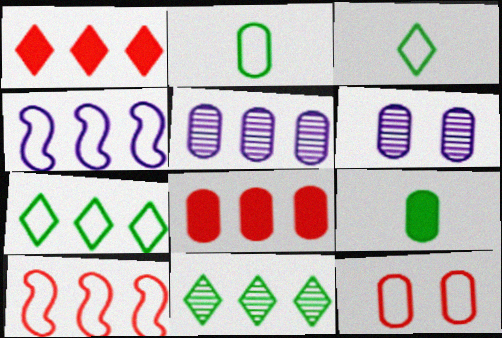[[2, 6, 8], 
[3, 4, 12], 
[4, 8, 11], 
[5, 9, 12]]